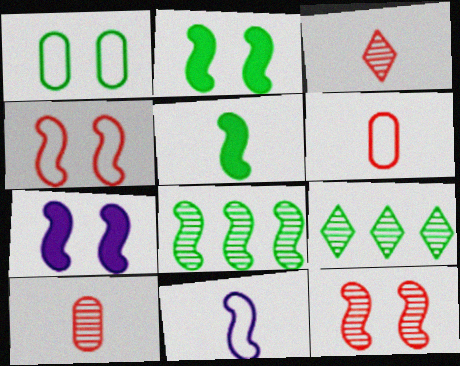[[1, 5, 9], 
[6, 7, 9]]